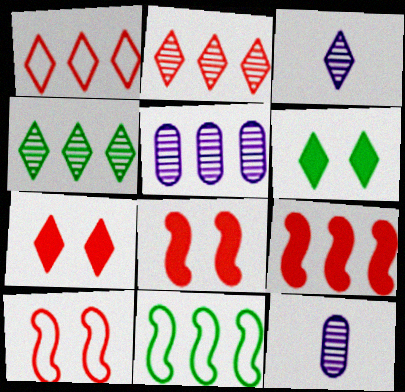[[1, 3, 6], 
[7, 11, 12]]